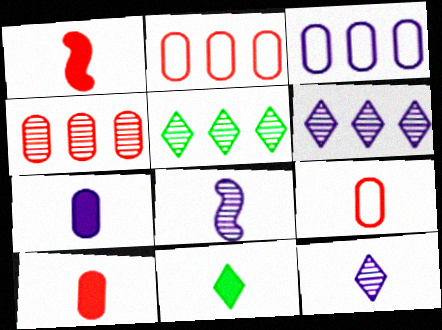[[1, 7, 11], 
[8, 9, 11]]